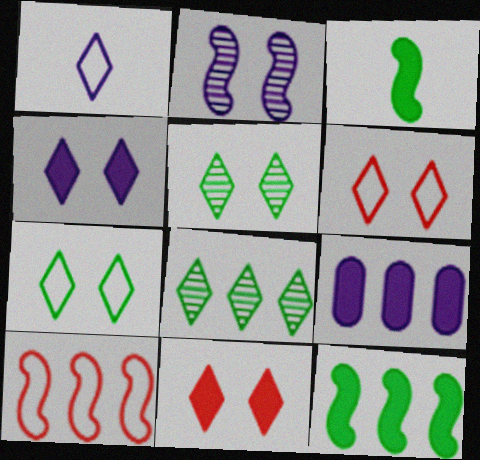[[1, 2, 9], 
[1, 8, 11], 
[2, 3, 10], 
[3, 9, 11], 
[4, 5, 6], 
[8, 9, 10]]